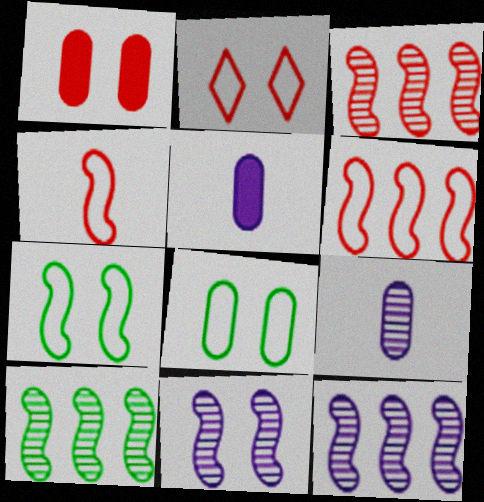[[2, 5, 10], 
[3, 10, 12]]